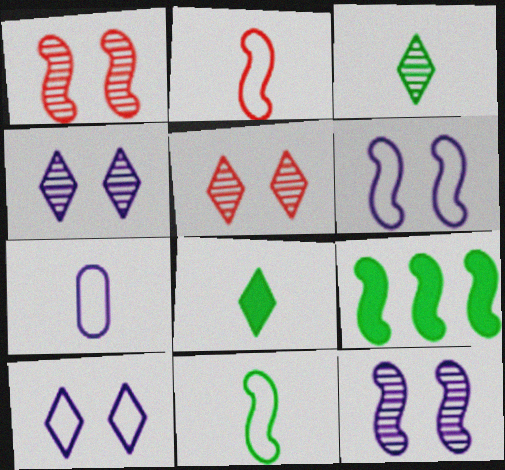[[2, 9, 12], 
[5, 7, 9]]